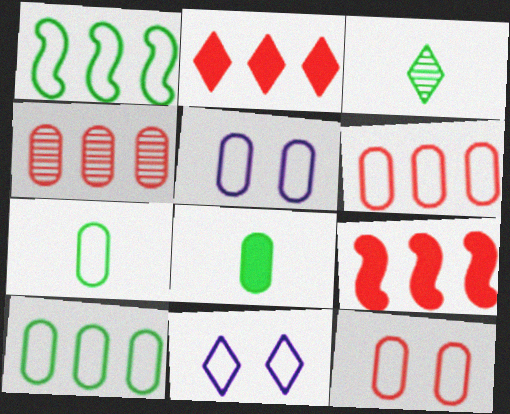[[2, 3, 11], 
[3, 5, 9], 
[4, 5, 8], 
[5, 6, 7]]